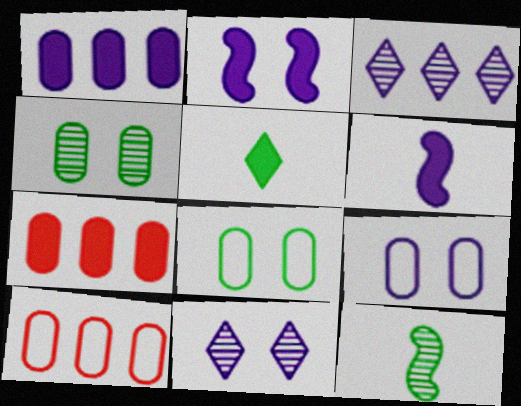[[2, 5, 7], 
[2, 9, 11], 
[3, 6, 9]]